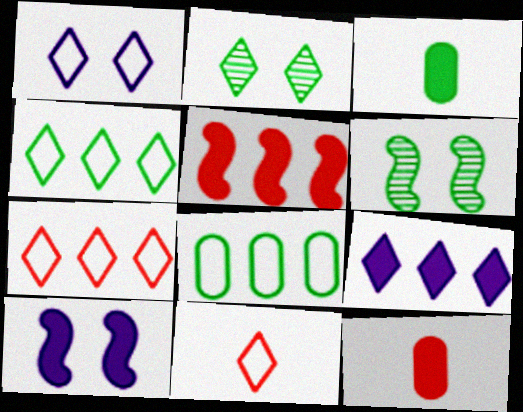[[1, 4, 11], 
[2, 9, 11], 
[3, 4, 6]]